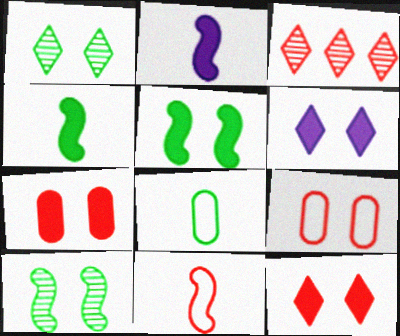[[3, 7, 11], 
[5, 6, 7], 
[6, 9, 10]]